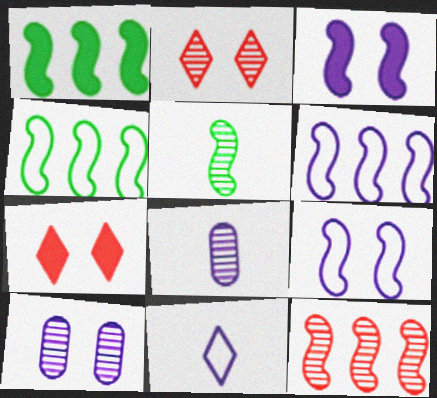[[1, 6, 12], 
[4, 7, 8]]